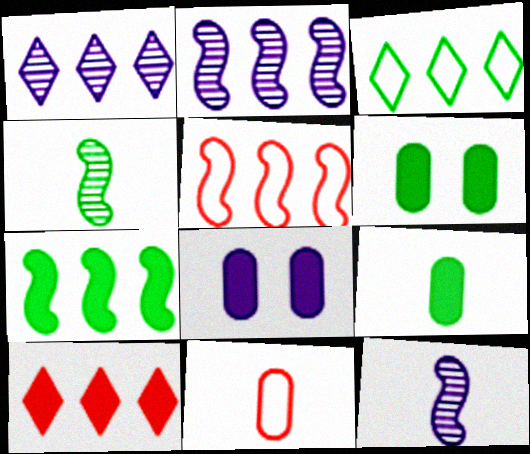[[1, 3, 10], 
[2, 5, 7], 
[3, 4, 6]]